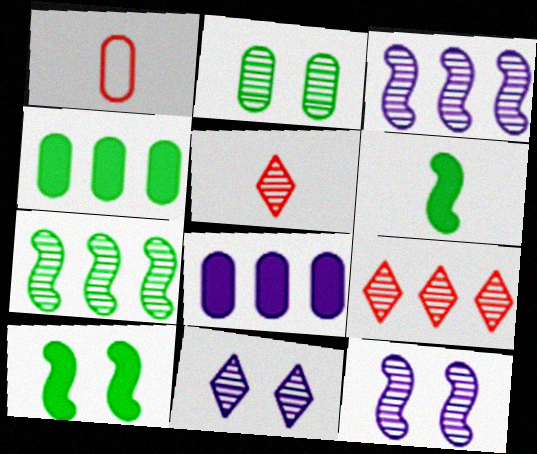[[1, 2, 8], 
[2, 3, 5]]